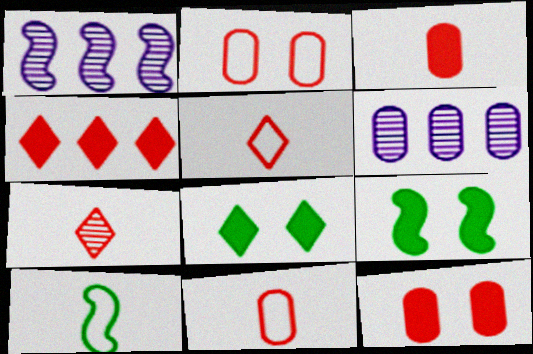[[1, 8, 11], 
[5, 6, 9]]